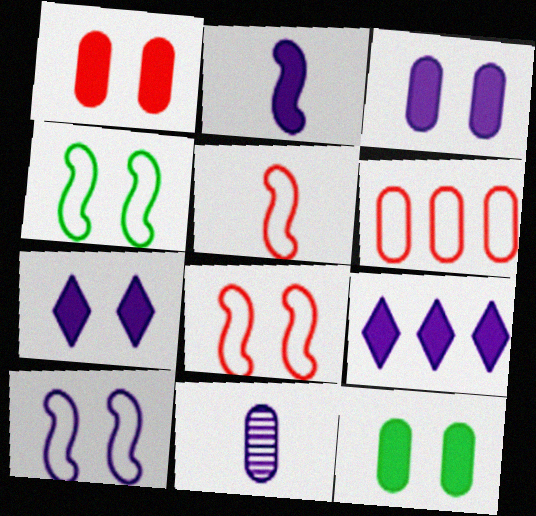[[1, 3, 12], 
[2, 3, 9], 
[4, 8, 10], 
[6, 11, 12], 
[9, 10, 11]]